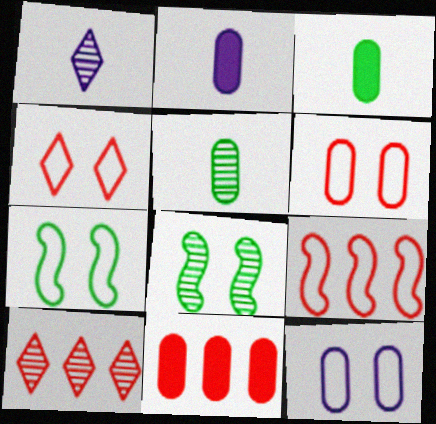[[1, 7, 11], 
[2, 7, 10], 
[4, 7, 12], 
[5, 11, 12], 
[9, 10, 11]]